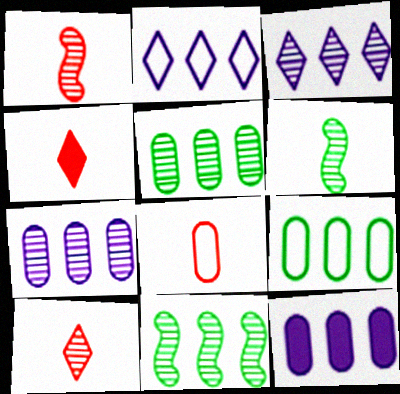[[1, 4, 8]]